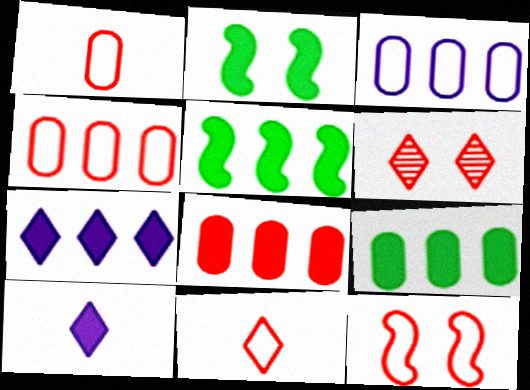[[2, 8, 10], 
[4, 11, 12], 
[5, 7, 8]]